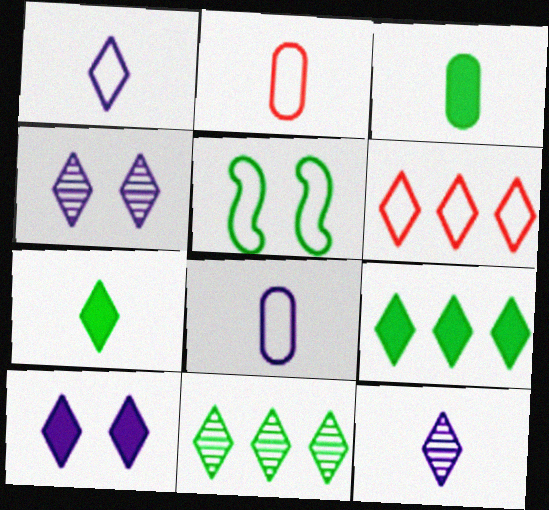[[3, 5, 11], 
[4, 6, 7], 
[5, 6, 8]]